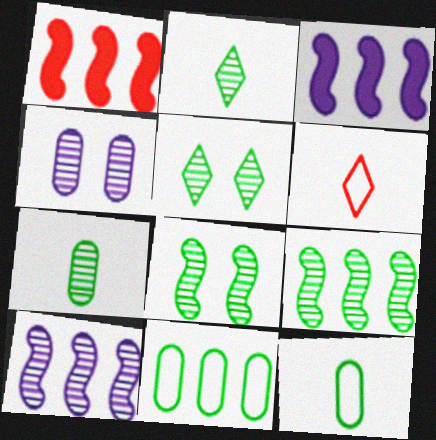[[5, 7, 9]]